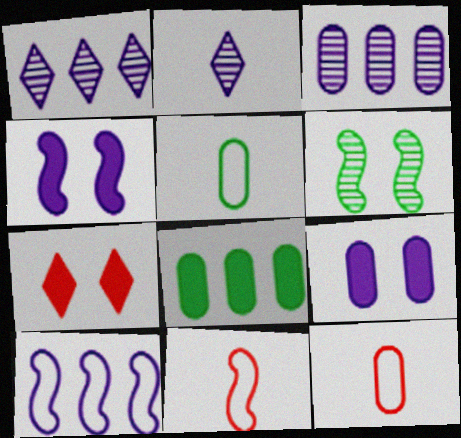[[2, 9, 10]]